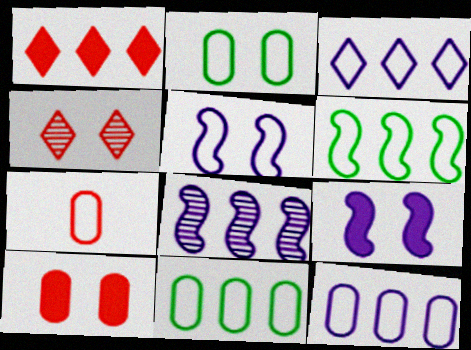[[1, 8, 11], 
[2, 4, 9], 
[2, 7, 12]]